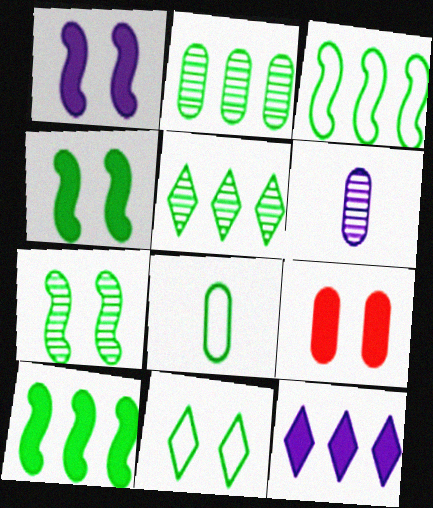[[3, 8, 11], 
[4, 5, 8]]